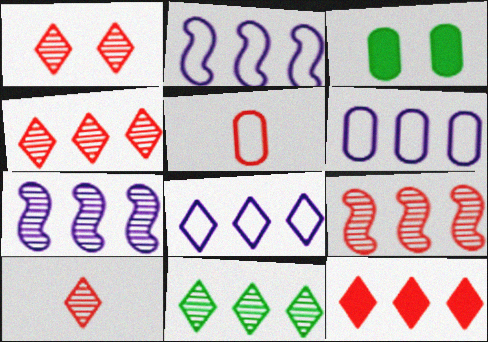[[1, 4, 10], 
[2, 3, 10], 
[2, 6, 8], 
[8, 11, 12]]